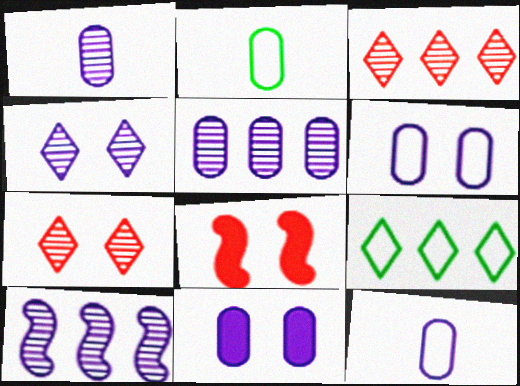[[1, 4, 10], 
[1, 8, 9], 
[5, 11, 12]]